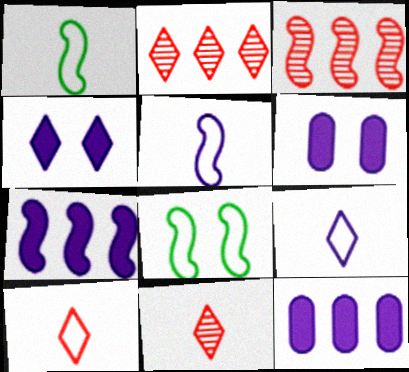[[1, 2, 6], 
[8, 11, 12]]